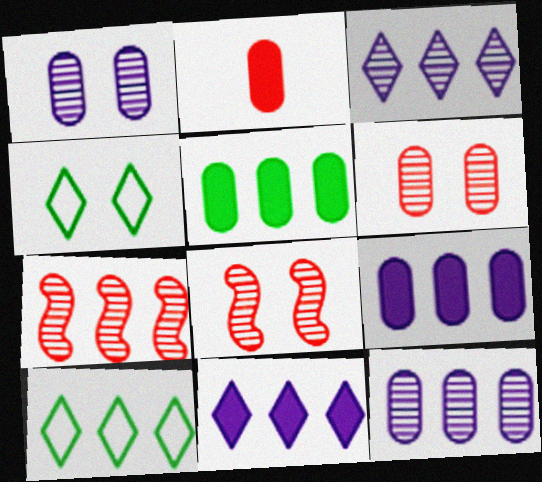[[7, 9, 10]]